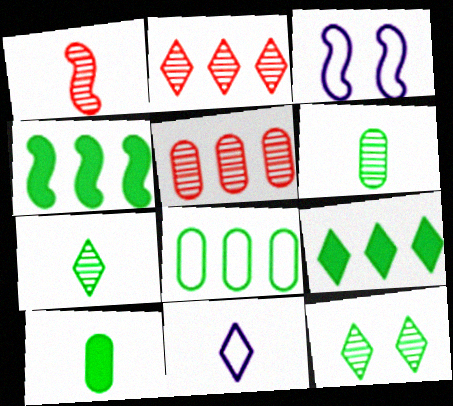[[1, 3, 4], 
[1, 10, 11], 
[2, 3, 10]]